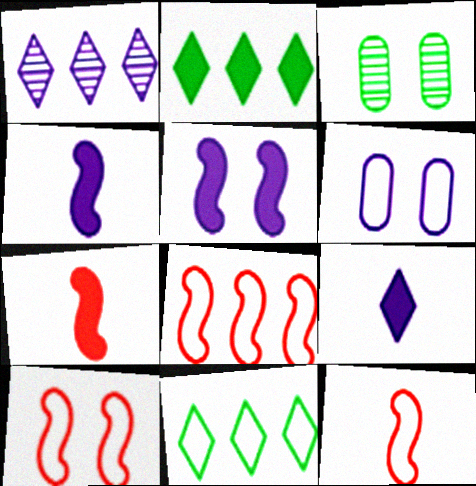[[1, 4, 6], 
[3, 8, 9], 
[6, 11, 12], 
[8, 10, 12]]